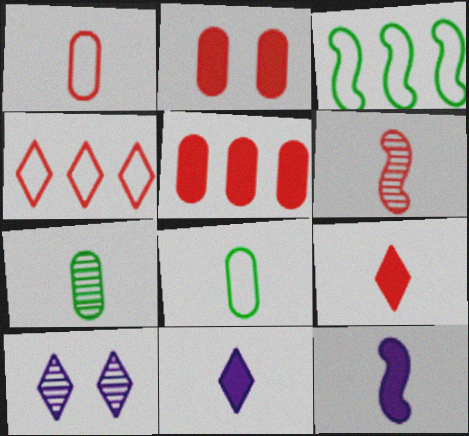[[1, 6, 9], 
[2, 4, 6], 
[6, 8, 11]]